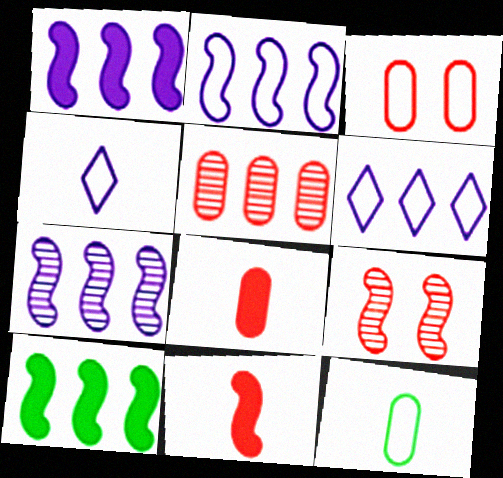[[1, 2, 7], 
[3, 5, 8], 
[5, 6, 10]]